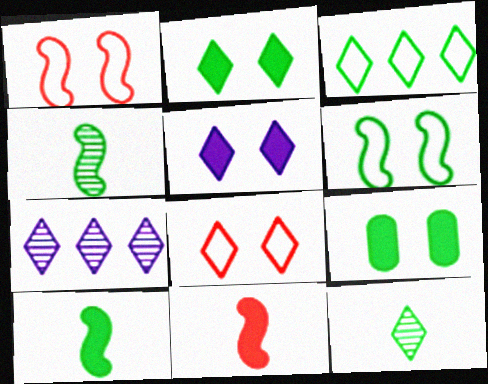[[2, 3, 12], 
[3, 4, 9]]